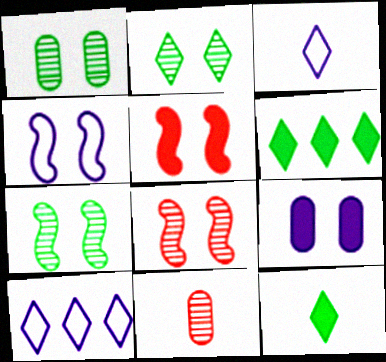[[1, 2, 7], 
[4, 5, 7], 
[4, 6, 11]]